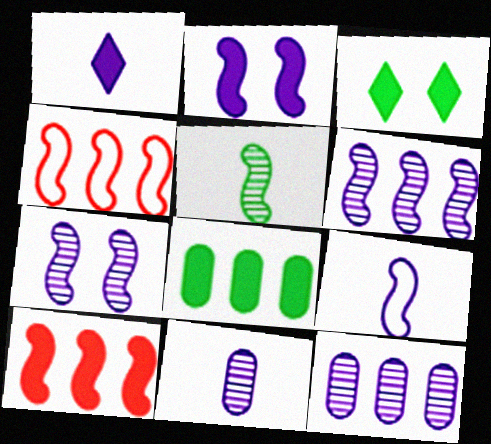[[1, 9, 11], 
[2, 4, 5], 
[2, 6, 9], 
[3, 4, 11]]